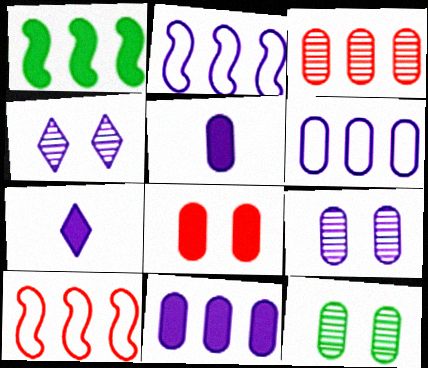[[1, 7, 8], 
[2, 4, 5], 
[2, 7, 9], 
[5, 6, 9], 
[7, 10, 12]]